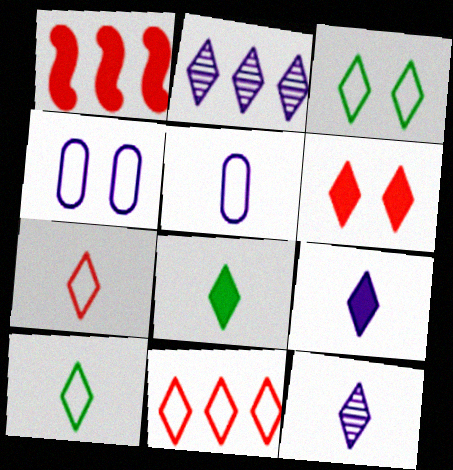[[2, 6, 10], 
[7, 8, 12]]